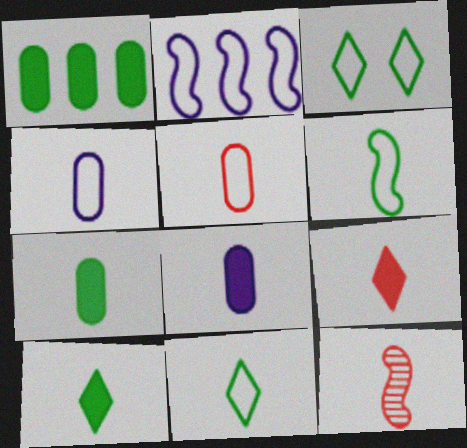[[2, 3, 5], 
[4, 10, 12], 
[5, 9, 12], 
[8, 11, 12]]